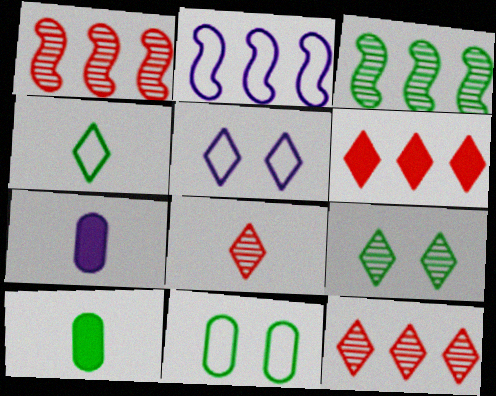[[1, 5, 10]]